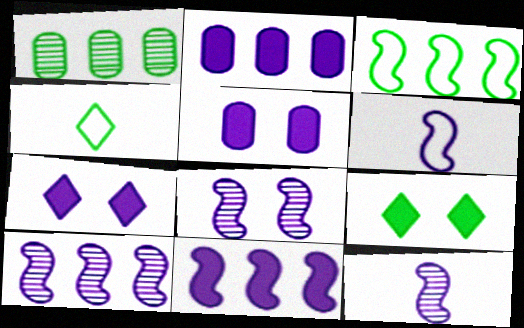[[6, 8, 11], 
[8, 10, 12]]